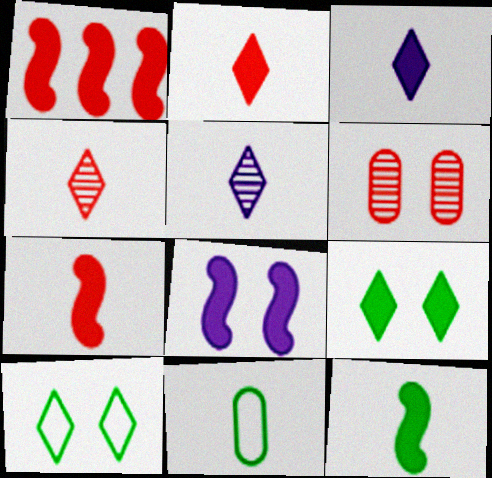[[1, 8, 12], 
[5, 7, 11], 
[6, 8, 10]]